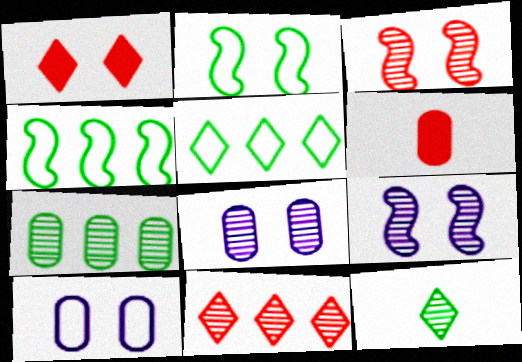[[1, 2, 8], 
[5, 6, 9], 
[6, 7, 10]]